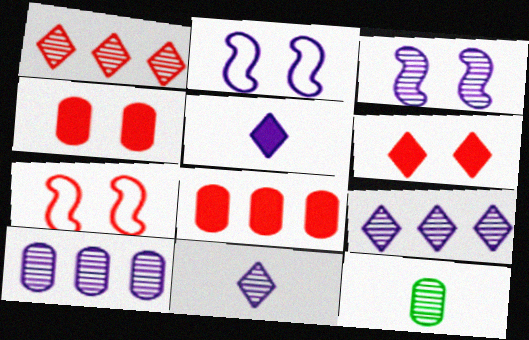[[1, 3, 12], 
[2, 5, 10], 
[3, 10, 11]]